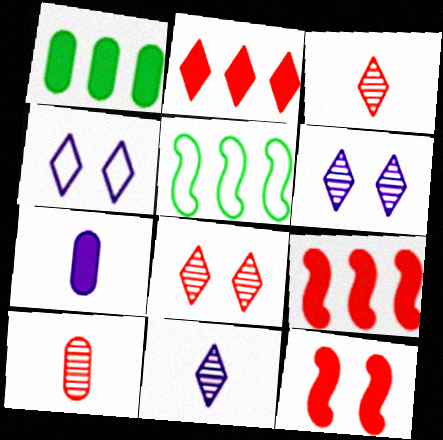[[5, 7, 8]]